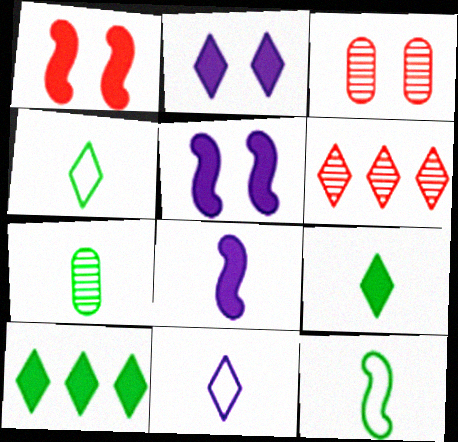[[2, 4, 6], 
[7, 9, 12]]